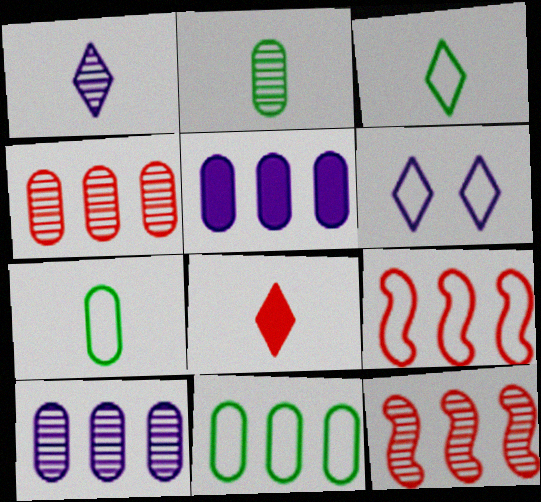[[1, 3, 8], 
[4, 5, 11], 
[6, 7, 9]]